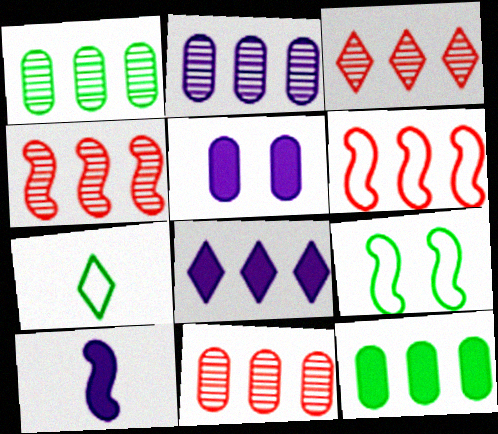[[1, 2, 11], 
[1, 6, 8], 
[3, 4, 11], 
[4, 5, 7], 
[4, 9, 10], 
[5, 8, 10]]